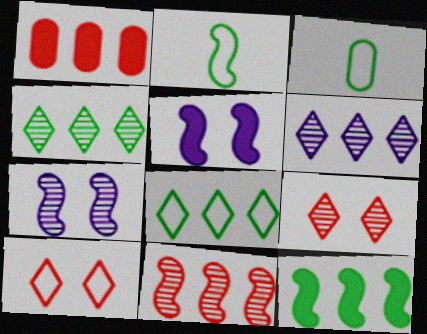[[2, 5, 11]]